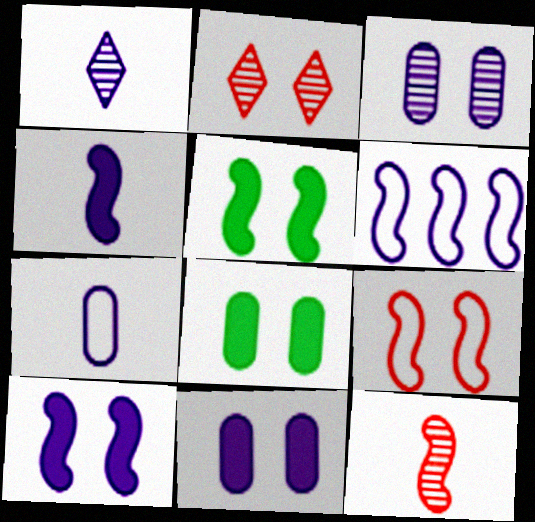[[1, 4, 7], 
[1, 6, 11], 
[5, 6, 12]]